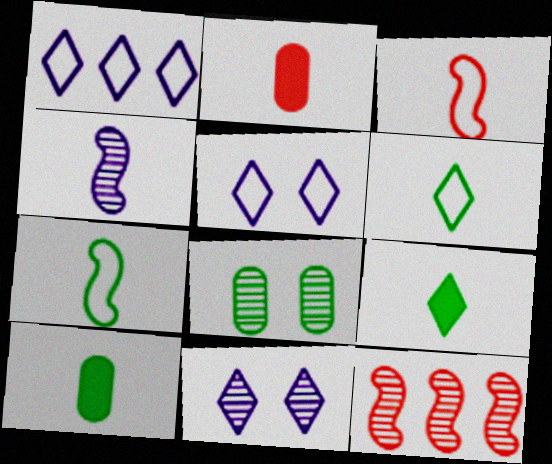[[2, 4, 6], 
[5, 10, 12]]